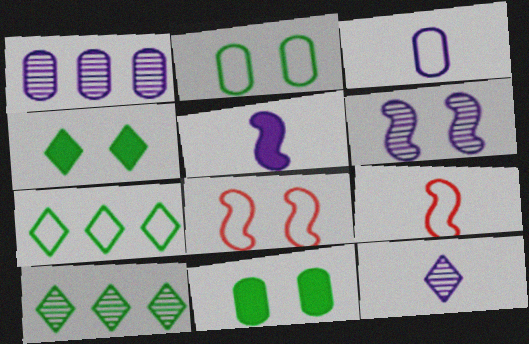[[1, 4, 9], 
[1, 6, 12], 
[3, 5, 12], 
[3, 7, 8]]